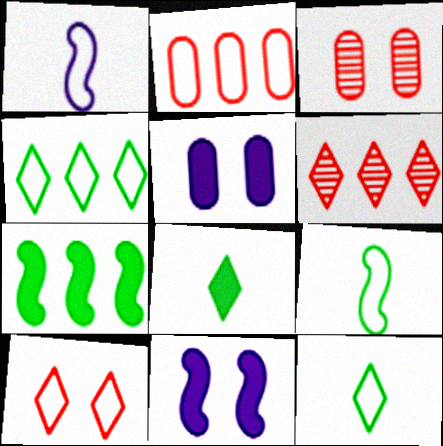[[5, 6, 9]]